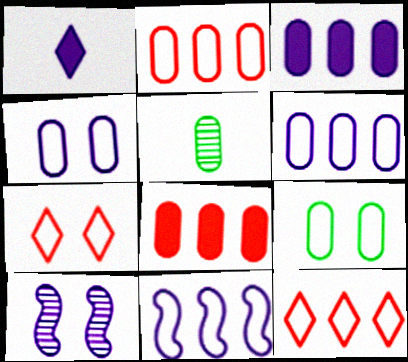[[1, 6, 10], 
[4, 5, 8]]